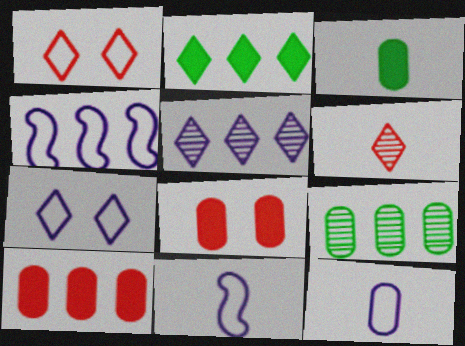[[2, 6, 7], 
[3, 6, 11], 
[4, 7, 12], 
[8, 9, 12]]